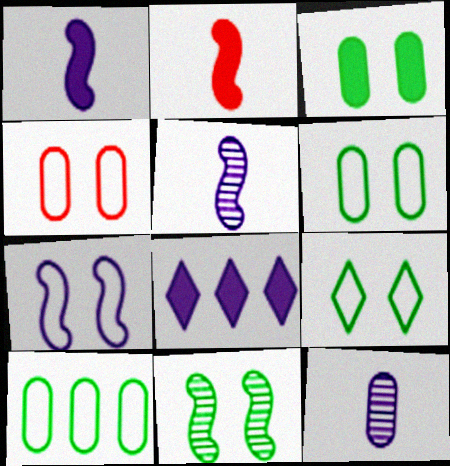[[2, 3, 8], 
[3, 9, 11], 
[4, 7, 9], 
[7, 8, 12]]